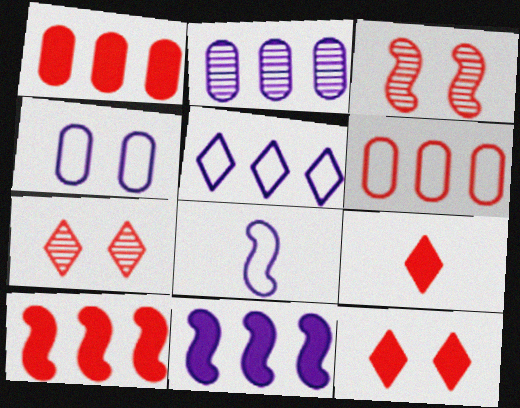[[2, 5, 11], 
[3, 6, 9], 
[4, 5, 8]]